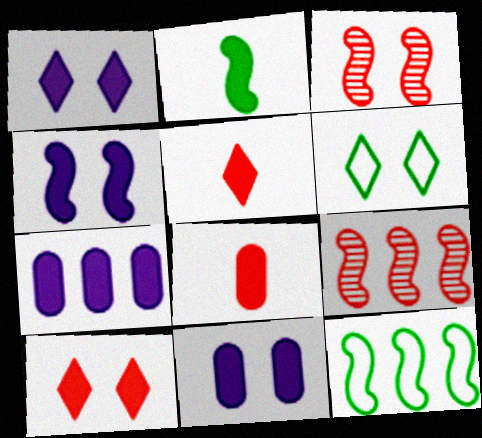[[1, 4, 11], 
[2, 7, 10], 
[3, 6, 11]]